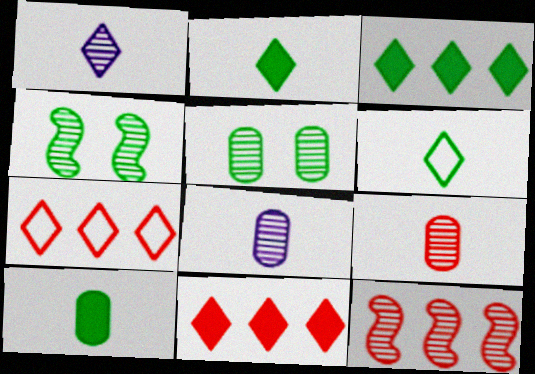[[1, 5, 12]]